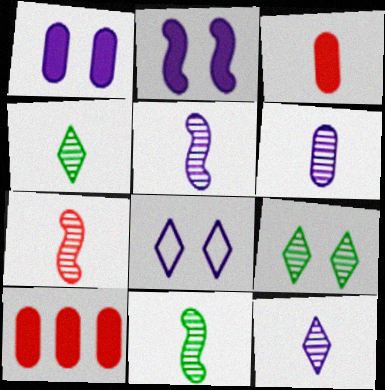[[4, 6, 7], 
[5, 6, 12], 
[5, 7, 11], 
[8, 10, 11]]